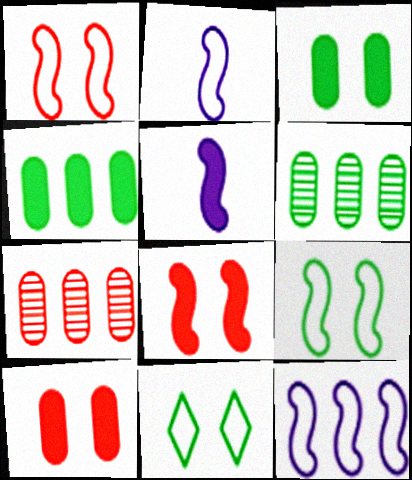[[5, 7, 11]]